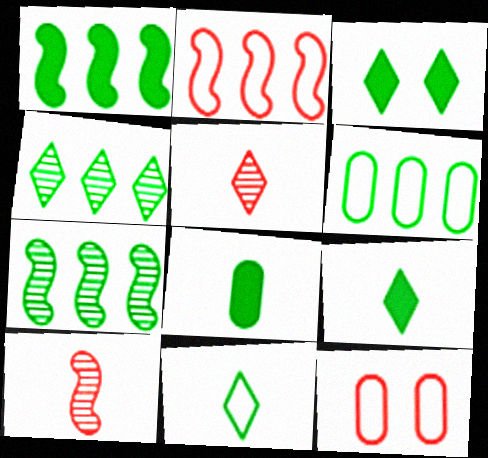[[1, 3, 8], 
[1, 4, 6], 
[3, 4, 11]]